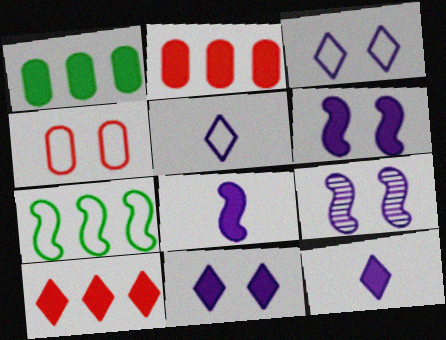[[4, 5, 7]]